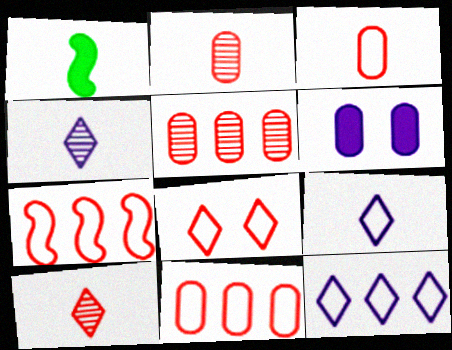[[1, 2, 9], 
[1, 3, 4], 
[3, 7, 8]]